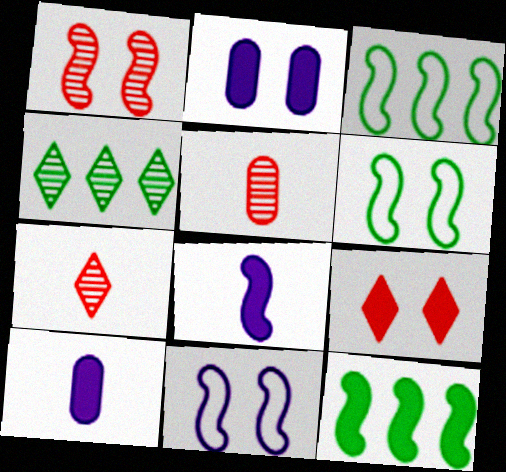[[1, 3, 8], 
[2, 3, 7], 
[9, 10, 12]]